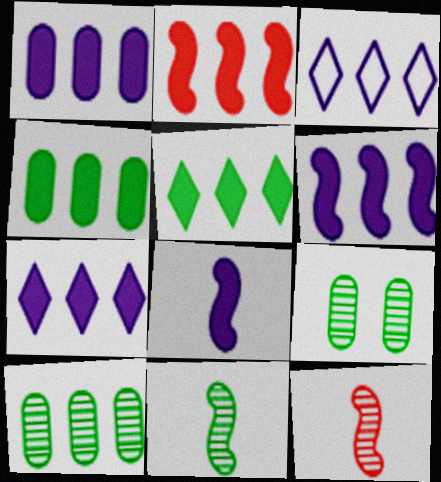[[1, 2, 5], 
[1, 6, 7], 
[2, 3, 10], 
[2, 4, 7]]